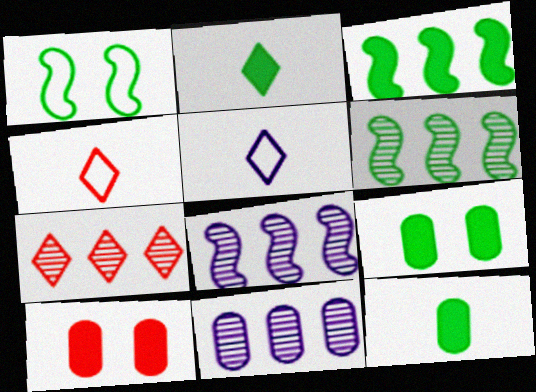[[2, 3, 9], 
[4, 8, 9], 
[5, 6, 10], 
[6, 7, 11]]